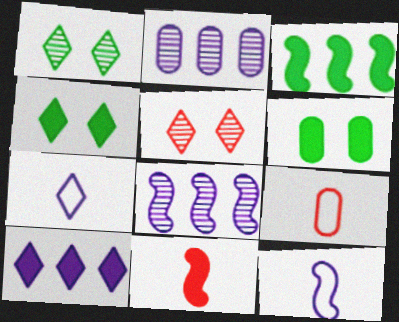[[2, 6, 9], 
[4, 8, 9], 
[6, 10, 11]]